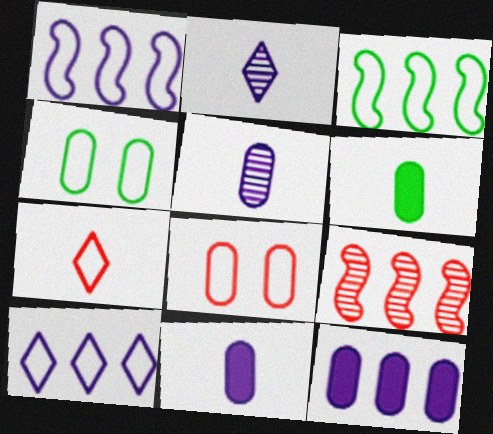[[1, 4, 7]]